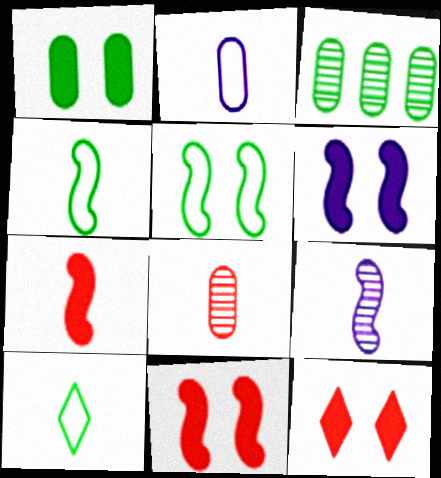[[1, 6, 12], 
[4, 7, 9]]